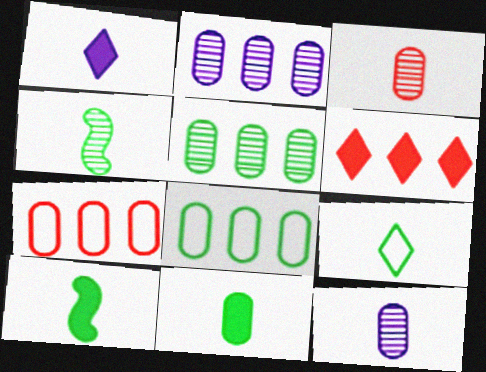[[4, 9, 11]]